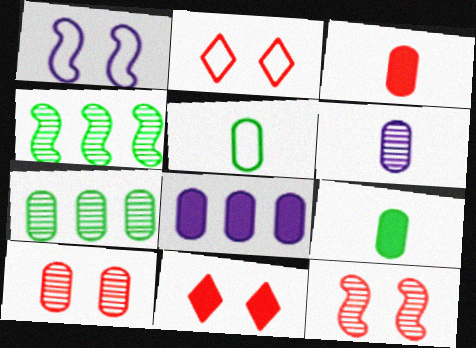[[3, 5, 6], 
[5, 8, 10], 
[6, 7, 10]]